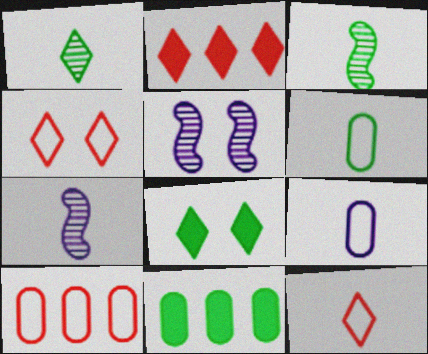[[2, 5, 6], 
[4, 7, 11], 
[5, 11, 12], 
[7, 8, 10]]